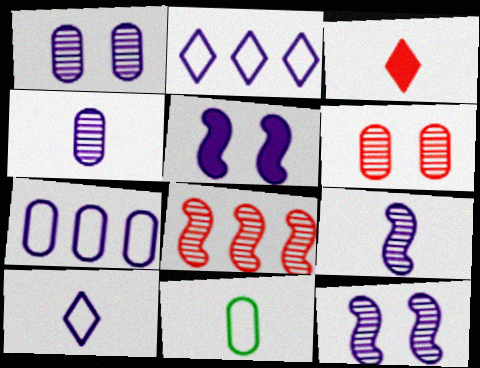[[2, 4, 5], 
[3, 9, 11]]